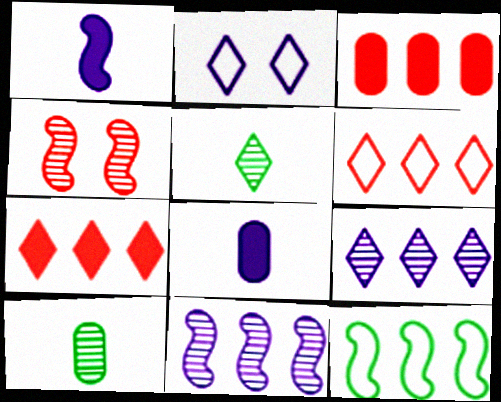[[1, 4, 12], 
[2, 5, 7], 
[2, 8, 11], 
[3, 9, 12], 
[4, 9, 10]]